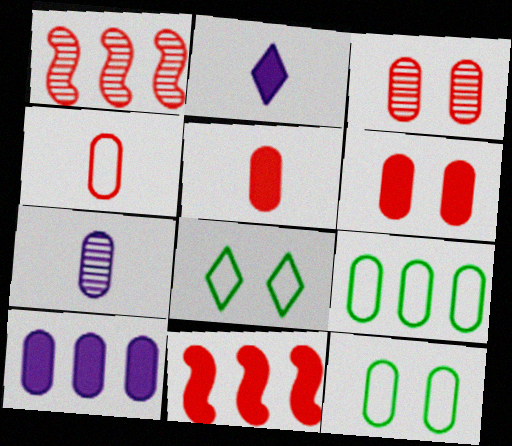[[1, 2, 12], 
[6, 7, 9], 
[7, 8, 11]]